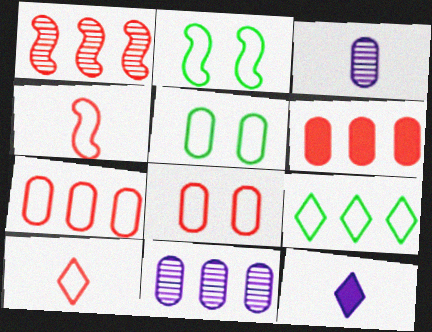[[1, 5, 12], 
[3, 5, 6]]